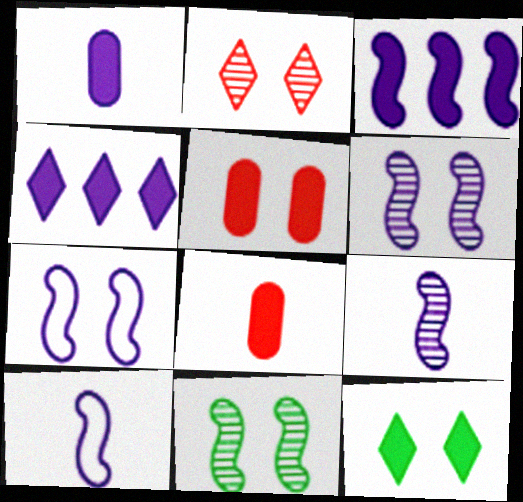[[3, 6, 10], 
[3, 7, 9], 
[3, 8, 12]]